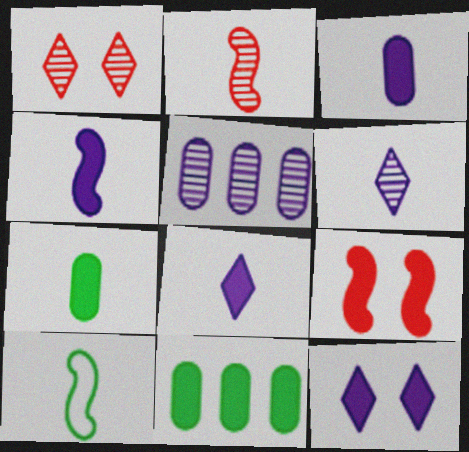[[2, 4, 10], 
[3, 4, 8], 
[8, 9, 11]]